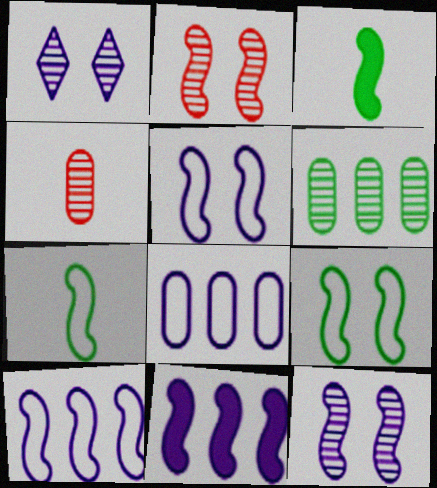[[2, 3, 10], 
[2, 7, 11]]